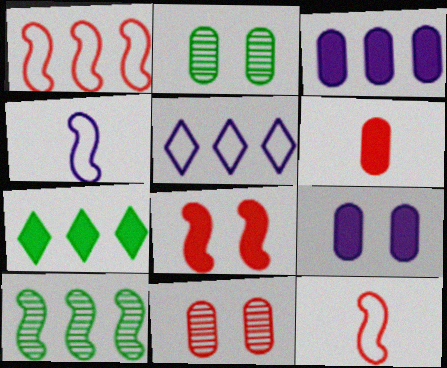[[4, 7, 11], 
[4, 8, 10]]